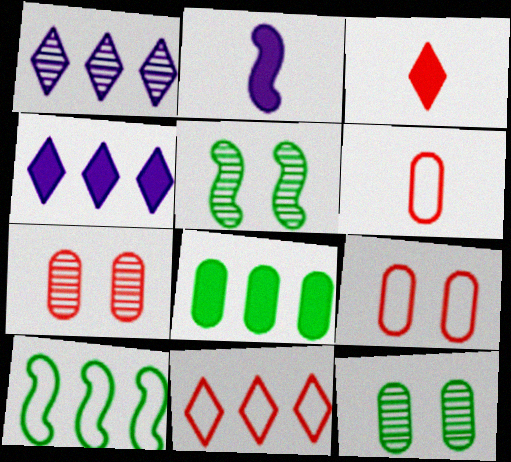[[2, 11, 12], 
[4, 5, 6]]